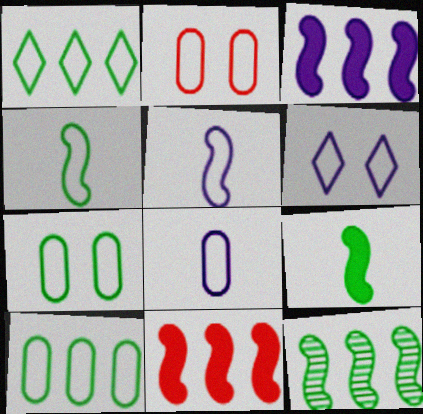[[1, 2, 5], 
[1, 4, 7], 
[2, 8, 10]]